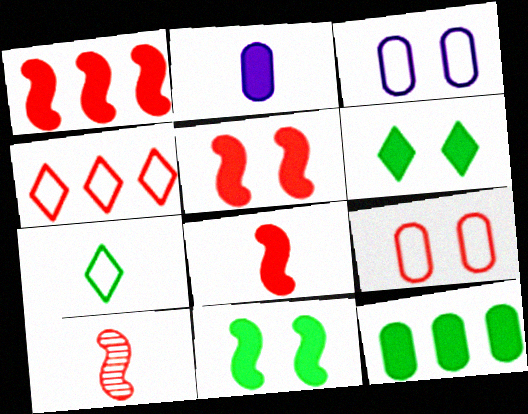[[1, 2, 6], 
[1, 5, 8], 
[2, 7, 10]]